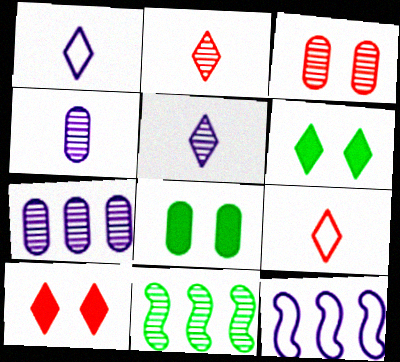[[2, 8, 12], 
[3, 5, 11]]